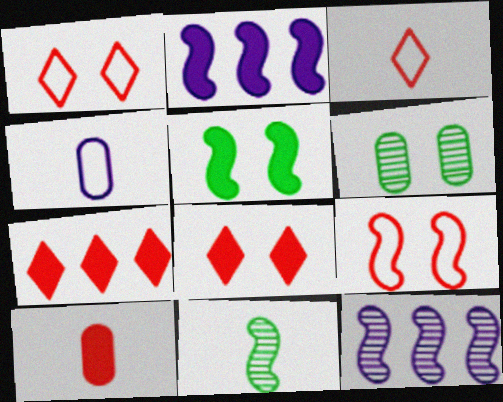[[2, 3, 6], 
[2, 9, 11]]